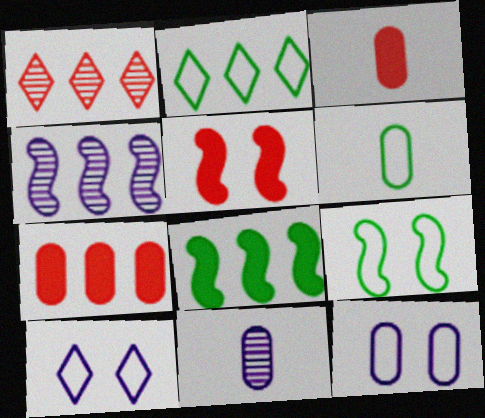[[2, 4, 7], 
[2, 5, 11], 
[2, 6, 9], 
[3, 6, 11]]